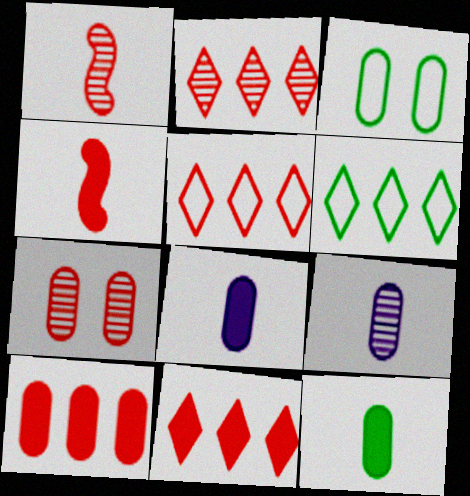[[1, 2, 7], 
[2, 5, 11], 
[3, 9, 10], 
[4, 5, 7]]